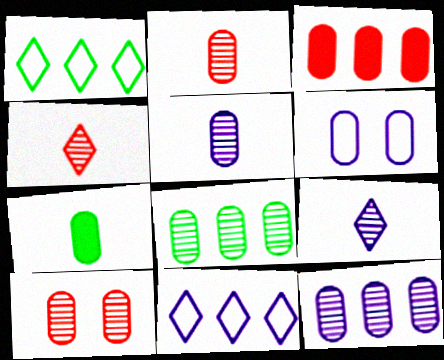[[5, 8, 10]]